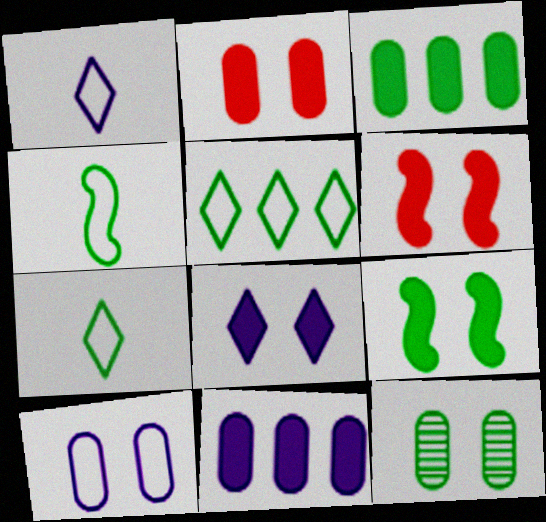[[2, 8, 9], 
[2, 10, 12]]